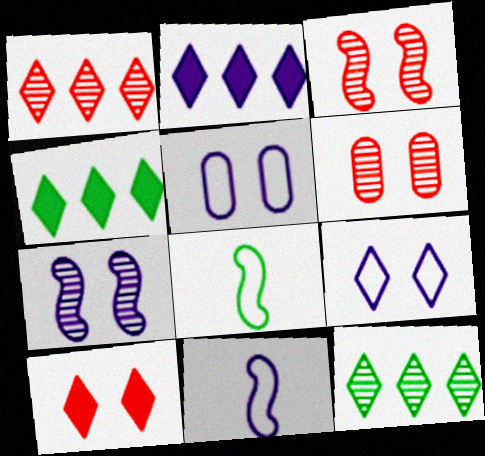[[2, 6, 8], 
[4, 6, 11]]